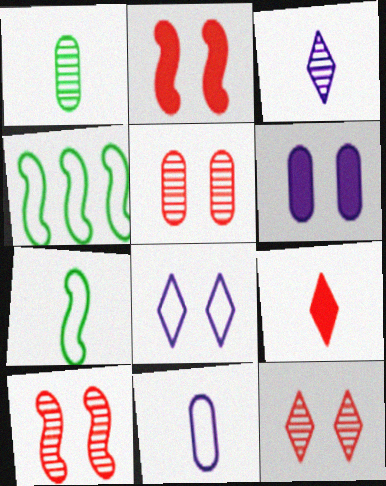[[5, 10, 12]]